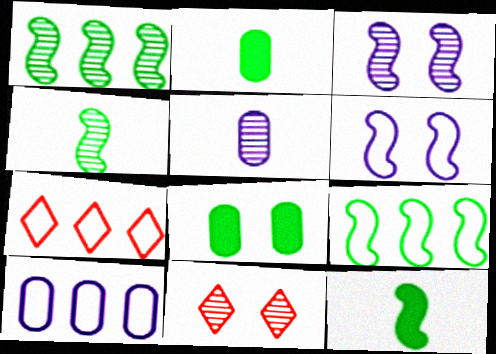[[1, 5, 11], 
[2, 3, 7], 
[6, 8, 11], 
[7, 9, 10], 
[10, 11, 12]]